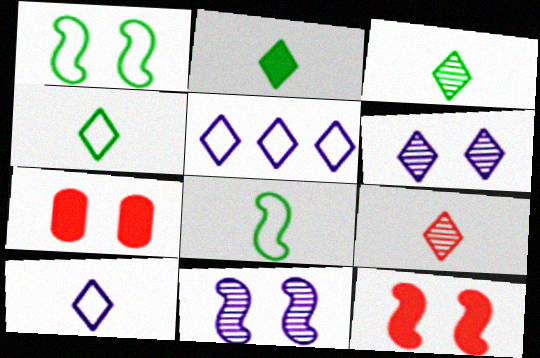[[1, 6, 7], 
[1, 11, 12], 
[2, 3, 4], 
[2, 9, 10]]